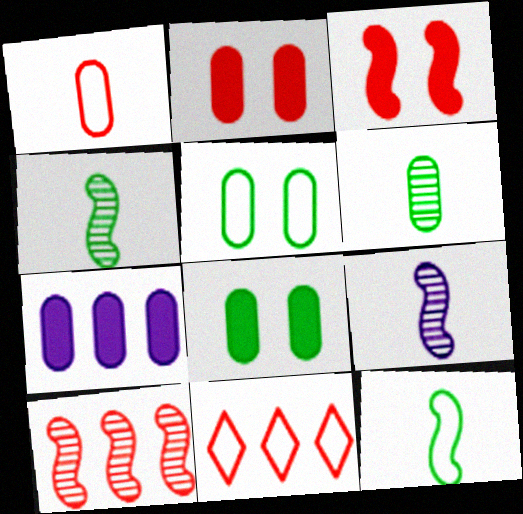[[8, 9, 11]]